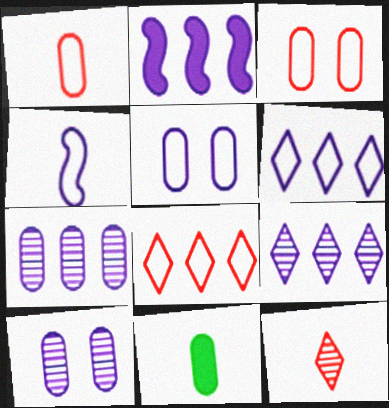[[2, 6, 7], 
[3, 7, 11], 
[4, 5, 6], 
[4, 11, 12]]